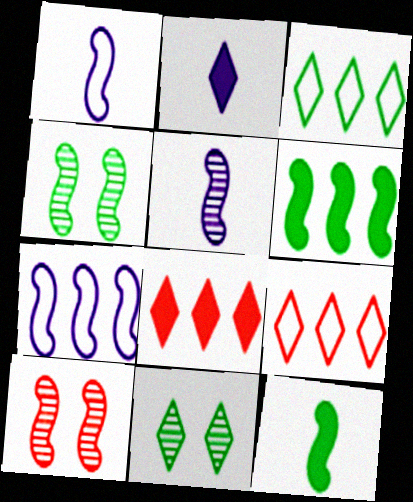[[1, 6, 10], 
[2, 9, 11], 
[7, 10, 12]]